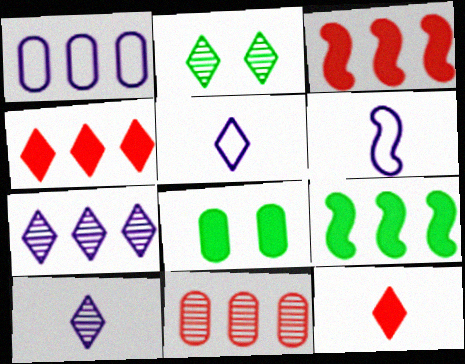[[2, 4, 5]]